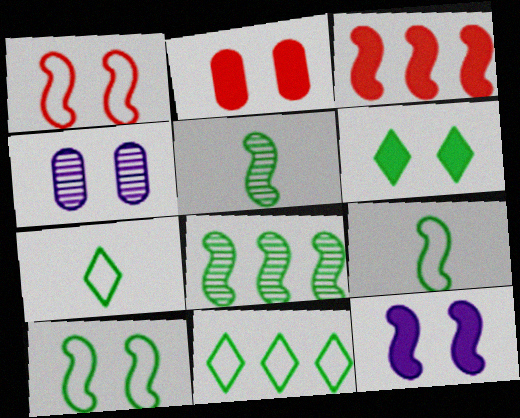[[1, 4, 6], 
[2, 6, 12], 
[3, 4, 7]]